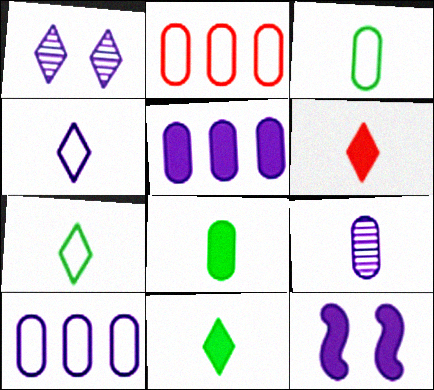[]